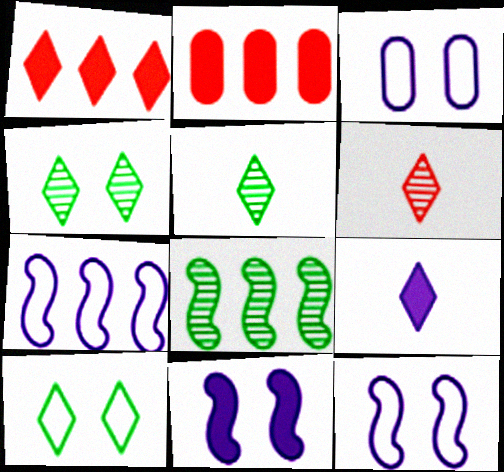[[2, 5, 12]]